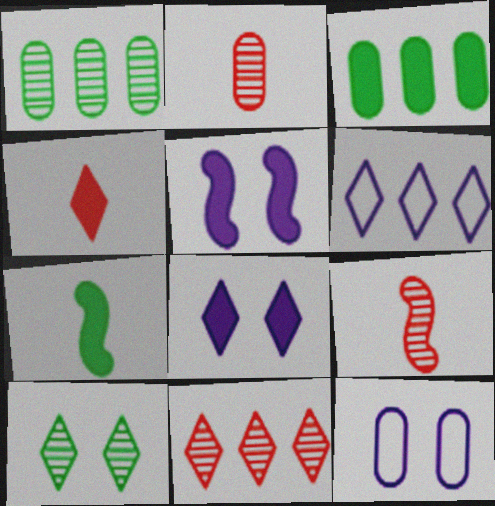[[2, 3, 12], 
[3, 4, 5], 
[4, 6, 10], 
[7, 11, 12]]